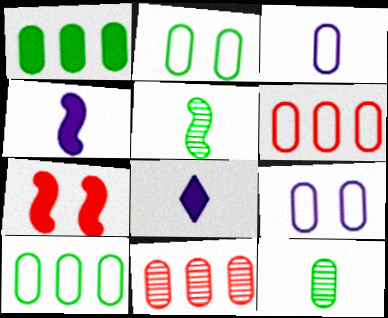[[1, 2, 12], 
[1, 7, 8], 
[2, 3, 6]]